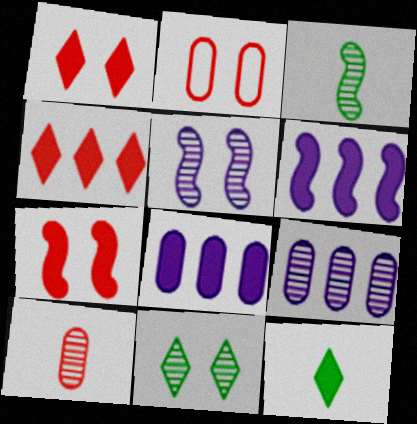[[7, 8, 12]]